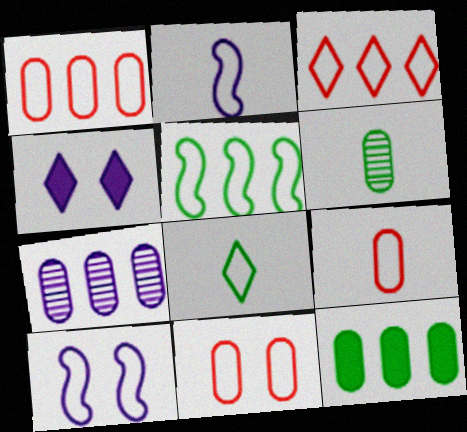[[1, 7, 12], 
[1, 8, 10], 
[1, 9, 11], 
[2, 4, 7], 
[2, 8, 9]]